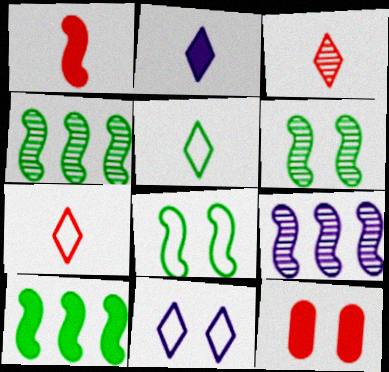[[1, 8, 9], 
[2, 3, 5], 
[2, 10, 12], 
[5, 9, 12], 
[6, 11, 12]]